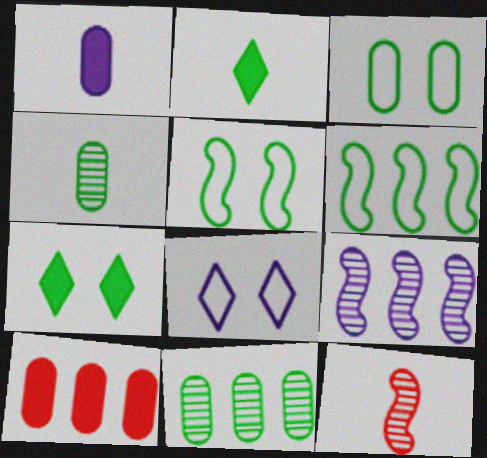[[1, 8, 9], 
[2, 5, 11], 
[4, 6, 7]]